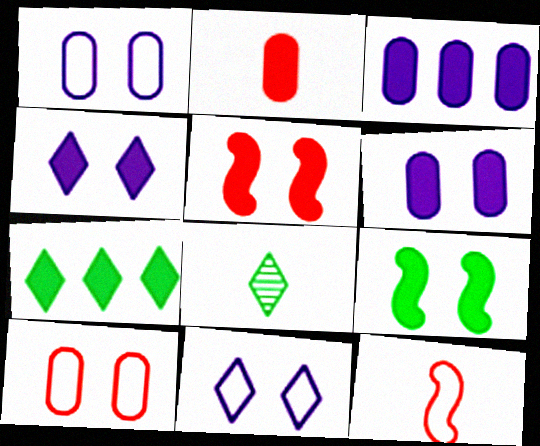[]